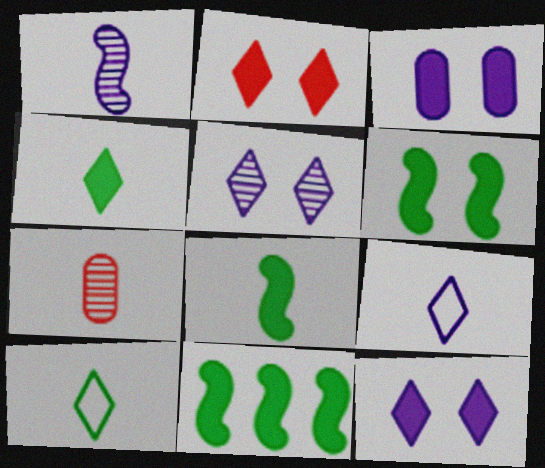[[2, 3, 6], 
[6, 8, 11], 
[7, 8, 9]]